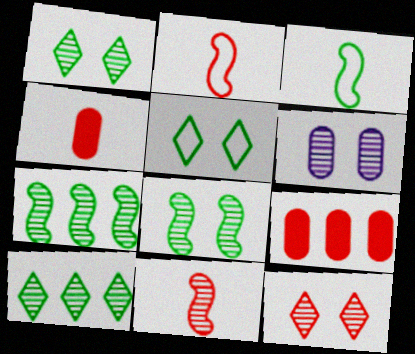[[2, 9, 12], 
[6, 8, 12], 
[6, 10, 11]]